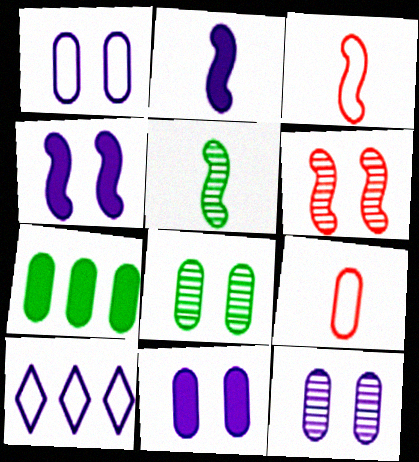[[1, 11, 12], 
[2, 3, 5], 
[2, 10, 12], 
[7, 9, 12]]